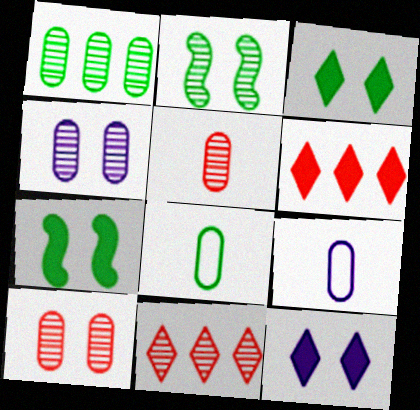[[1, 4, 5], 
[2, 6, 9], 
[7, 9, 11]]